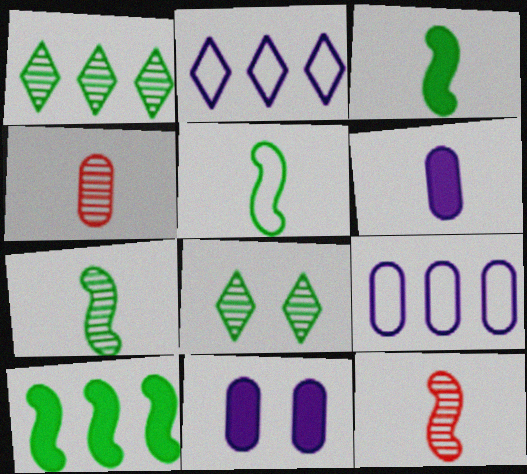[[3, 5, 7]]